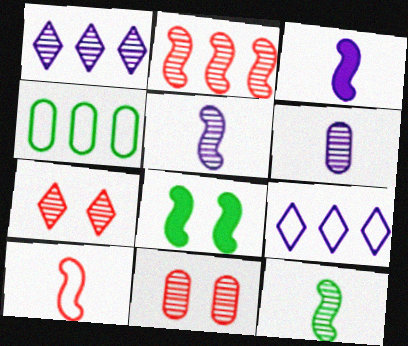[[1, 11, 12], 
[3, 4, 7], 
[3, 10, 12]]